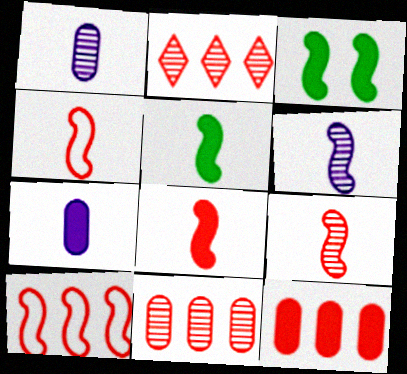[[2, 10, 12], 
[3, 6, 10], 
[4, 5, 6], 
[4, 8, 9]]